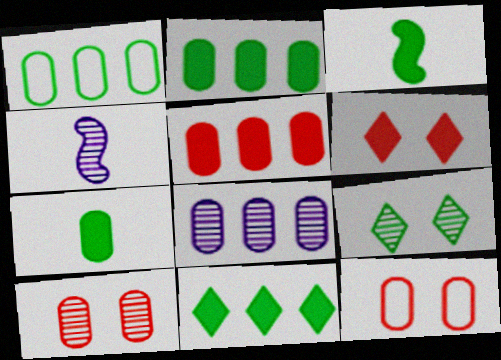[[1, 3, 9], 
[1, 4, 6], 
[1, 5, 8], 
[4, 11, 12], 
[7, 8, 12]]